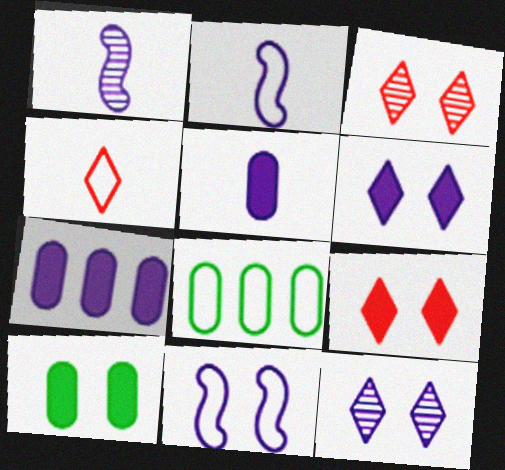[[1, 8, 9], 
[2, 7, 12], 
[3, 10, 11], 
[4, 8, 11]]